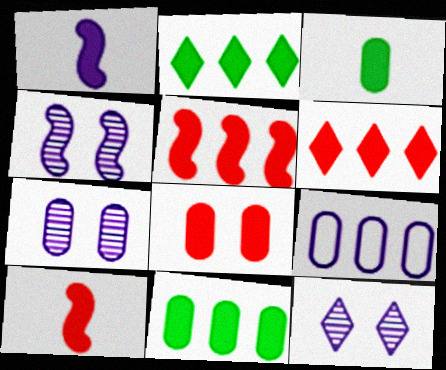[[1, 2, 8], 
[1, 9, 12], 
[4, 7, 12], 
[6, 8, 10]]